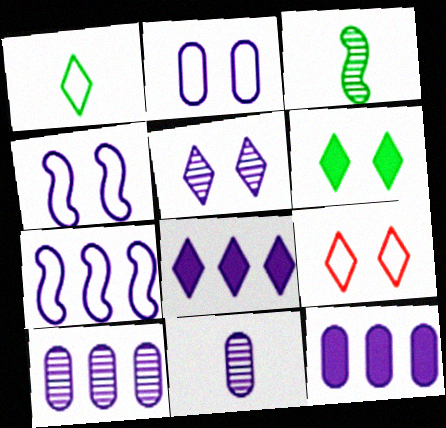[[2, 11, 12], 
[3, 9, 12], 
[4, 8, 11], 
[5, 6, 9], 
[7, 8, 10]]